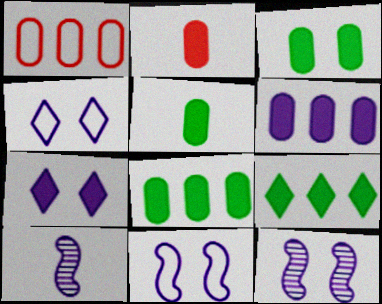[[2, 3, 6], 
[3, 5, 8], 
[4, 6, 10]]